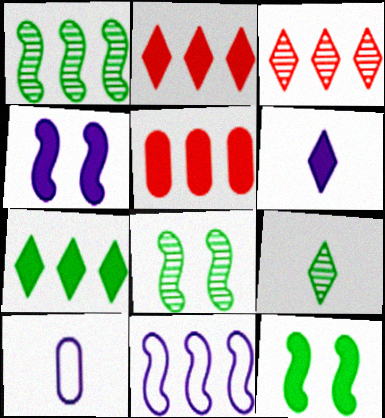[[2, 8, 10], 
[3, 10, 12], 
[5, 6, 12]]